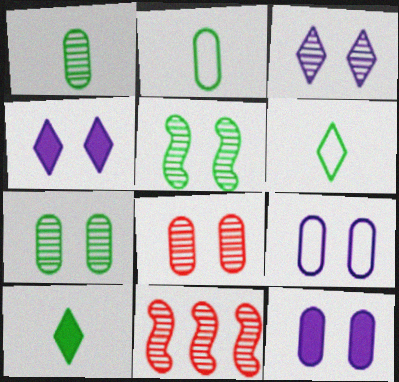[[1, 3, 11], 
[2, 4, 11], 
[3, 5, 8], 
[6, 11, 12], 
[9, 10, 11]]